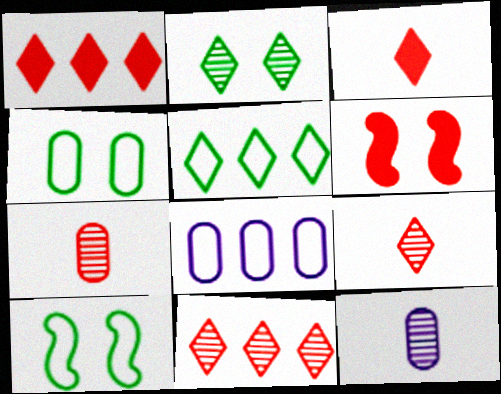[[1, 10, 12], 
[5, 6, 12]]